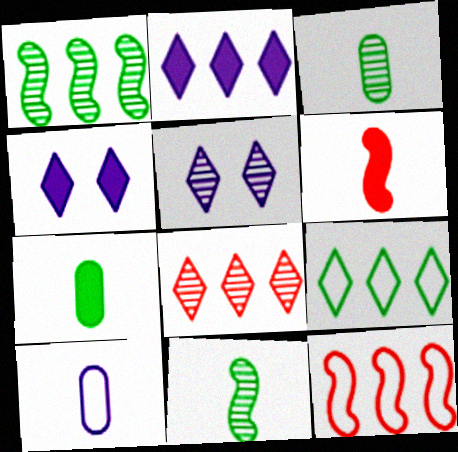[[2, 8, 9], 
[3, 4, 12], 
[5, 7, 12]]